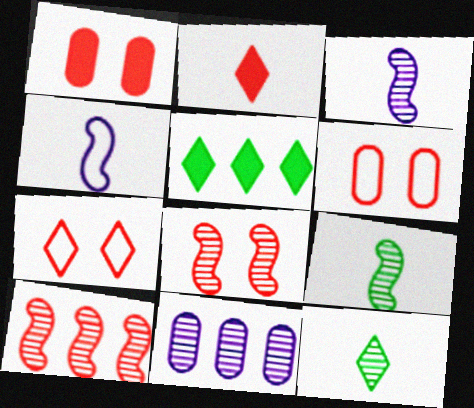[[1, 7, 8], 
[2, 6, 10], 
[3, 5, 6], 
[8, 11, 12]]